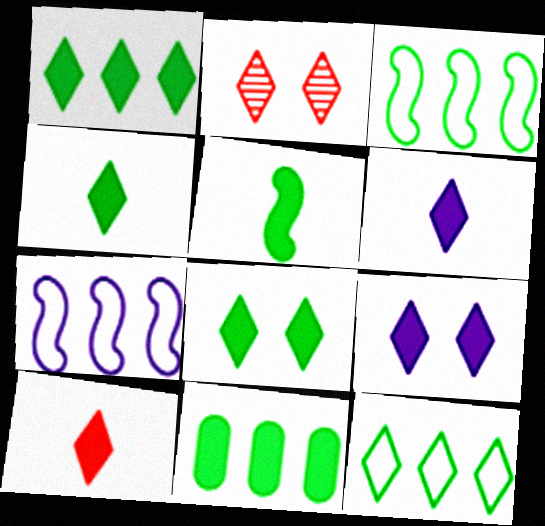[[1, 4, 8], 
[1, 9, 10], 
[2, 6, 12], 
[4, 6, 10], 
[5, 8, 11]]